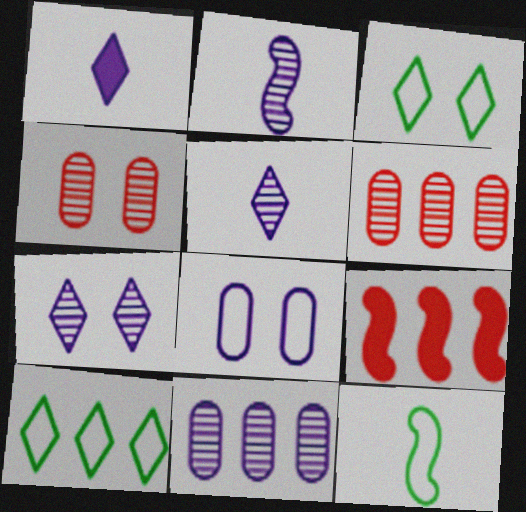[[2, 7, 11], 
[9, 10, 11]]